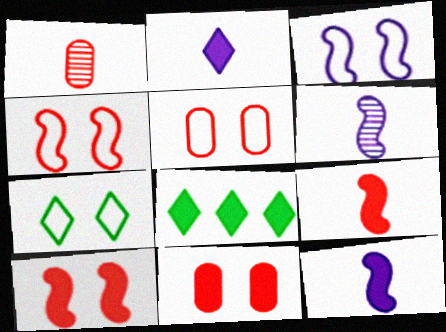[[1, 3, 8], 
[3, 5, 7], 
[5, 6, 8], 
[8, 11, 12]]